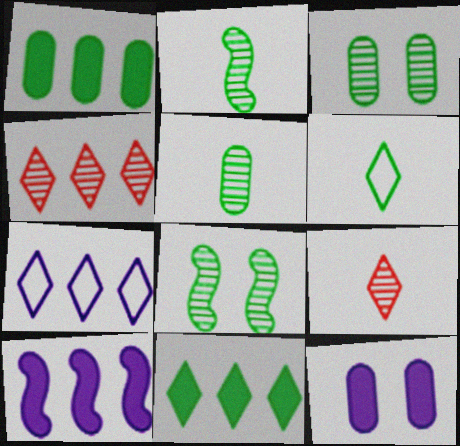[[1, 6, 8], 
[4, 7, 11]]